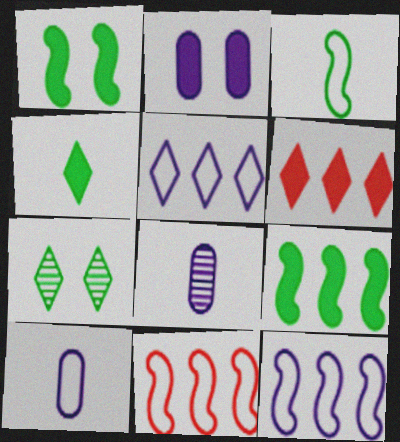[]